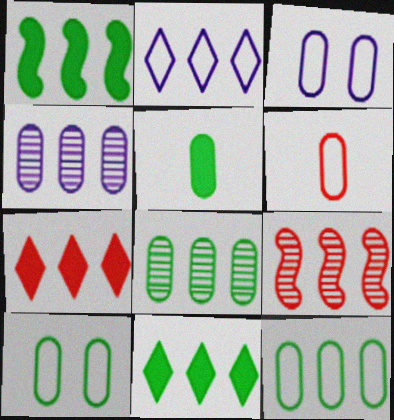[[3, 6, 12], 
[5, 8, 10]]